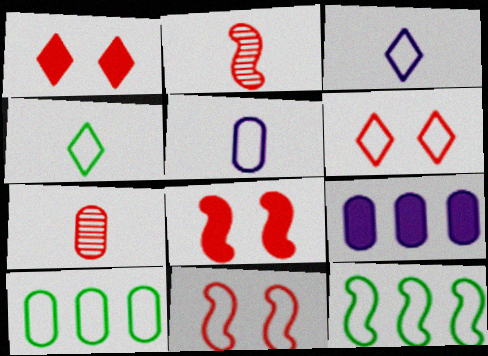[[3, 10, 11], 
[5, 6, 12]]